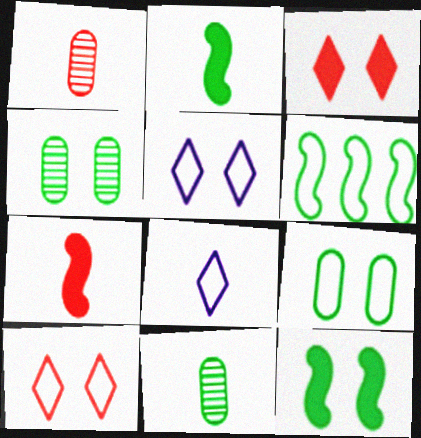[[1, 2, 8], 
[7, 8, 11]]